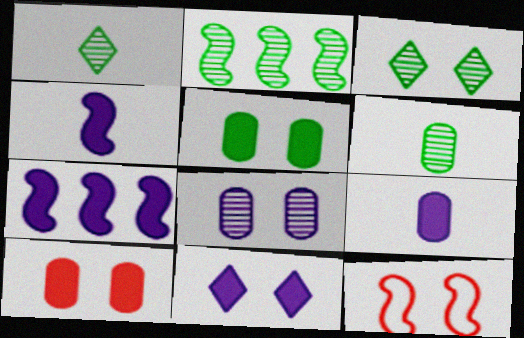[[2, 3, 6], 
[2, 4, 12], 
[7, 9, 11]]